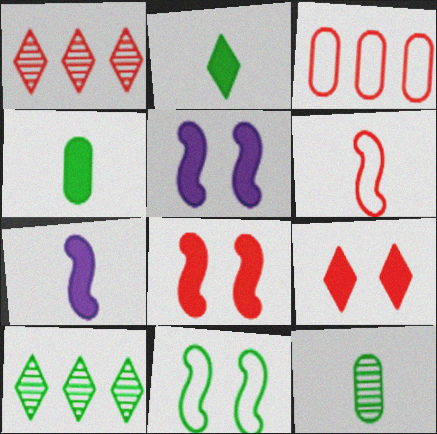[[4, 10, 11]]